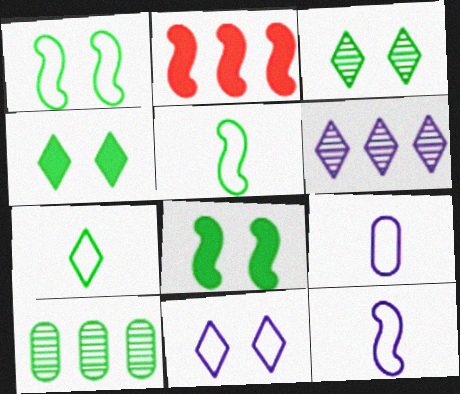[[2, 3, 9], 
[4, 5, 10], 
[7, 8, 10]]